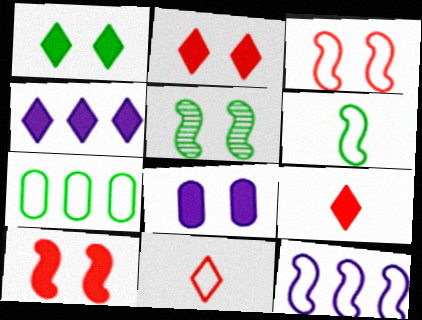[[1, 4, 9], 
[1, 8, 10], 
[3, 6, 12]]